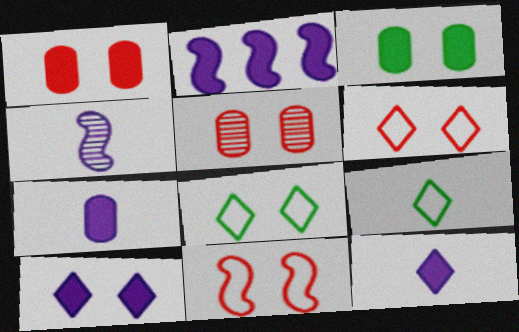[[2, 5, 9], 
[2, 7, 10]]